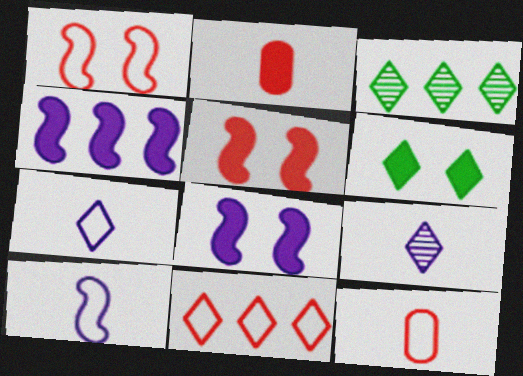[[1, 11, 12], 
[2, 4, 6], 
[3, 8, 12], 
[6, 9, 11]]